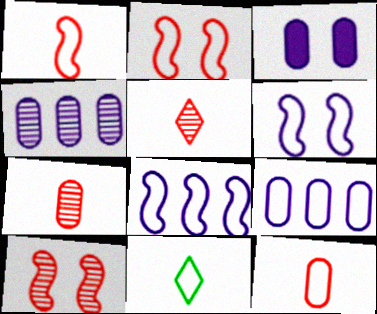[[2, 9, 11]]